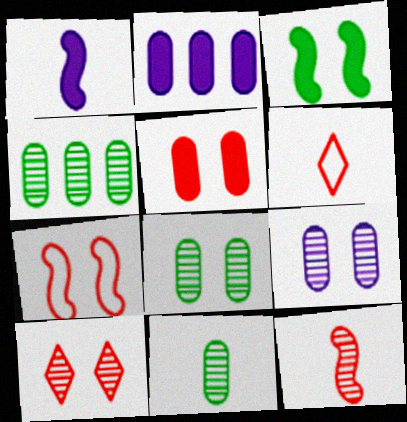[[1, 6, 11], 
[4, 8, 11], 
[5, 7, 10]]